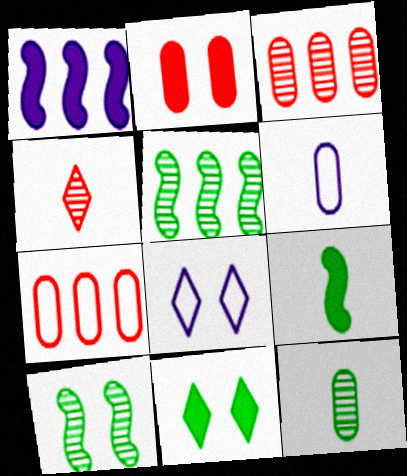[[2, 8, 10], 
[3, 8, 9], 
[4, 6, 9]]